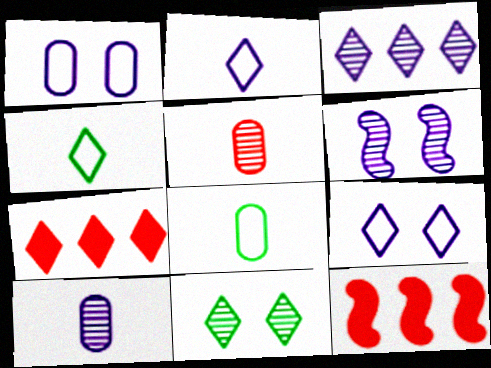[[2, 7, 11], 
[3, 6, 10], 
[6, 7, 8]]